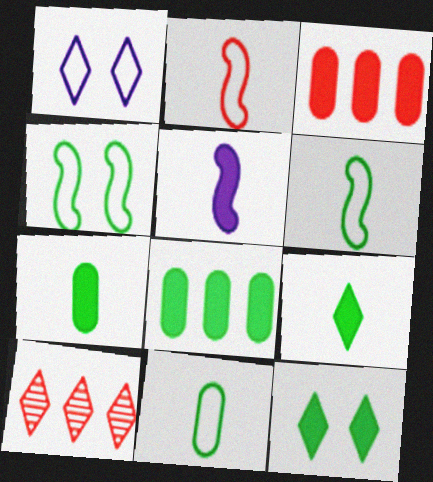[[1, 9, 10], 
[3, 5, 12]]